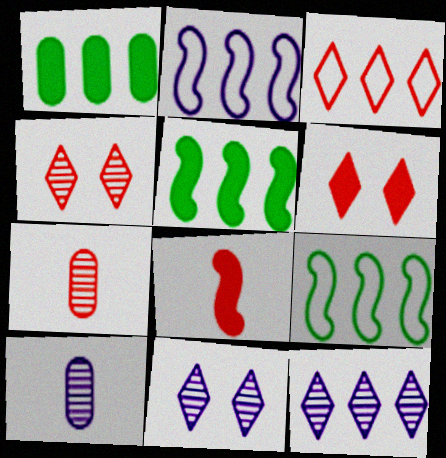[[6, 9, 10]]